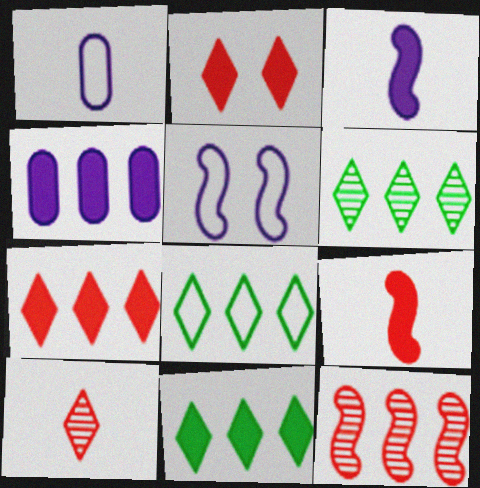[[4, 8, 12], 
[6, 8, 11]]